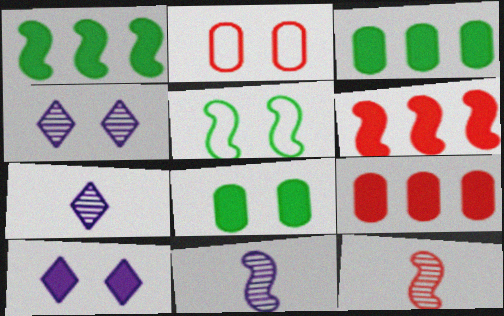[[1, 2, 7], 
[5, 6, 11], 
[5, 7, 9]]